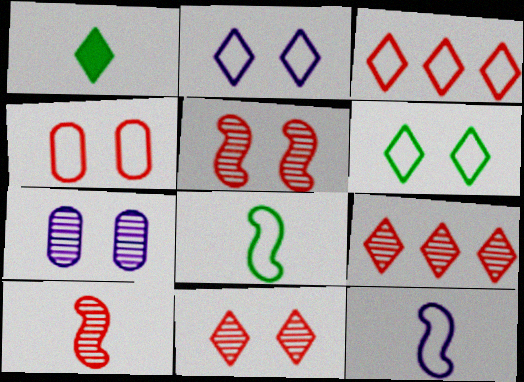[[1, 2, 9]]